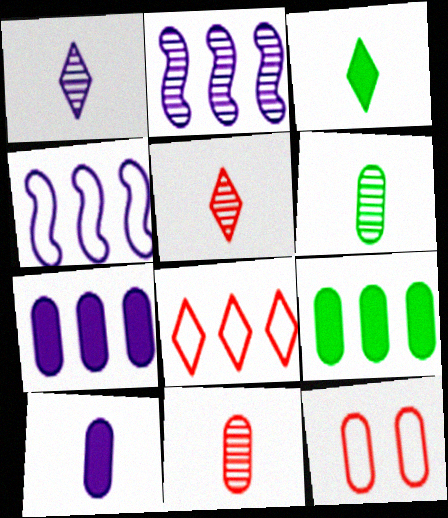[[2, 3, 12], 
[2, 8, 9], 
[6, 7, 12]]